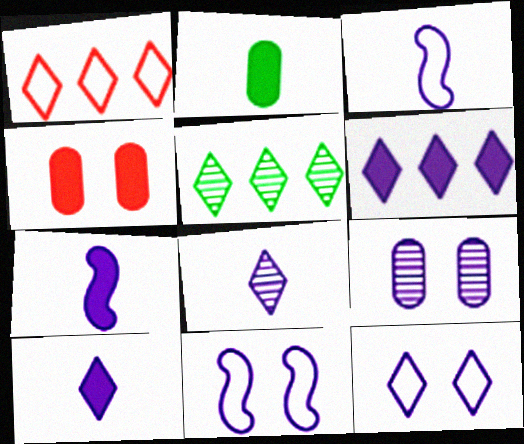[[1, 5, 6], 
[3, 4, 5], 
[3, 6, 9], 
[6, 8, 12]]